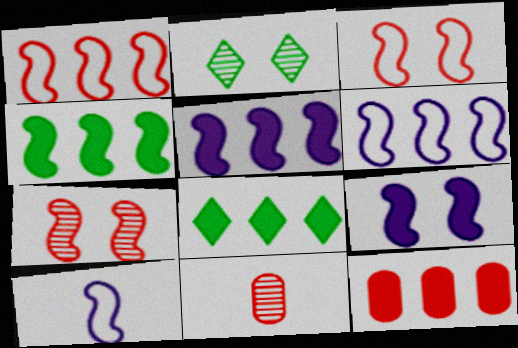[[2, 10, 12], 
[4, 7, 10], 
[5, 8, 12]]